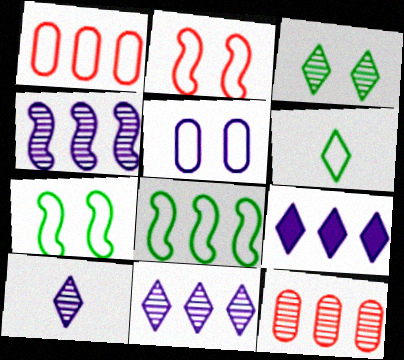[[8, 9, 12]]